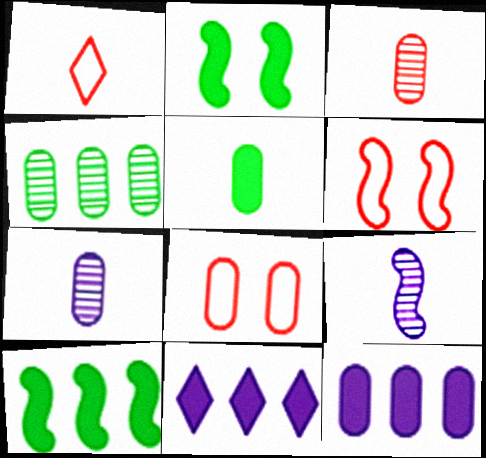[[1, 5, 9], 
[6, 9, 10]]